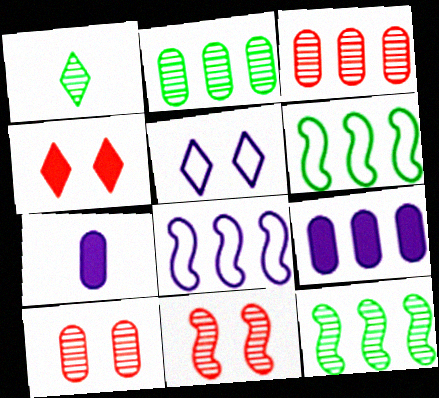[]